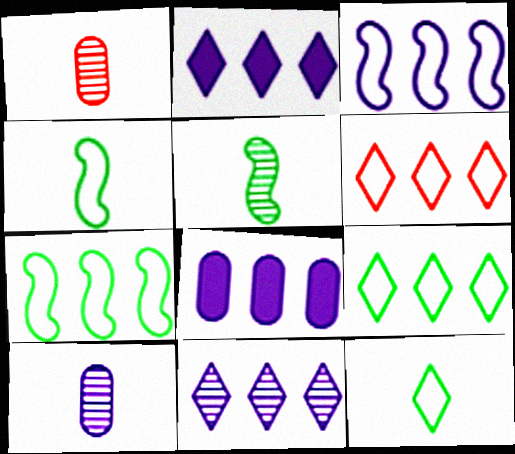[[3, 8, 11]]